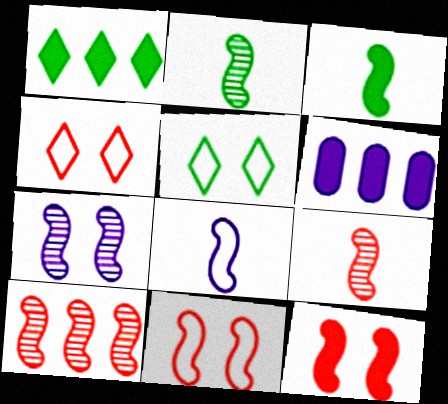[[2, 4, 6], 
[2, 7, 10], 
[3, 8, 9], 
[5, 6, 9]]